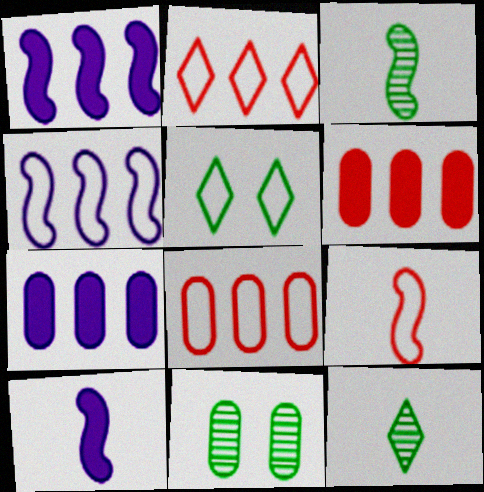[[2, 10, 11], 
[3, 9, 10]]